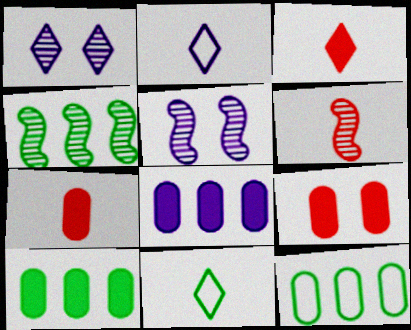[[2, 4, 9], 
[2, 5, 8], 
[3, 5, 12], 
[4, 5, 6]]